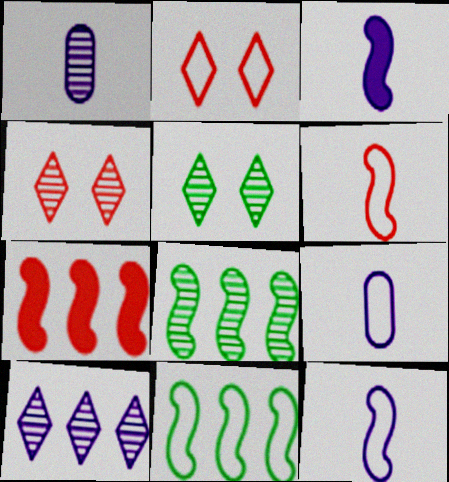[[1, 4, 8], 
[2, 9, 11], 
[5, 7, 9]]